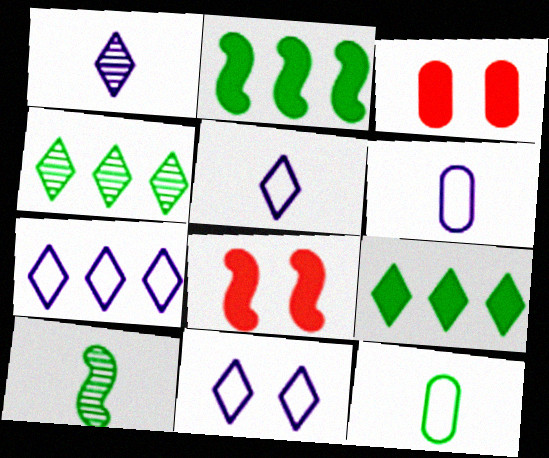[[3, 7, 10], 
[4, 6, 8], 
[5, 7, 11]]